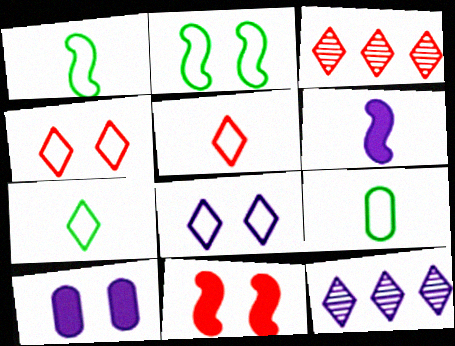[[1, 3, 10], 
[1, 7, 9], 
[9, 11, 12]]